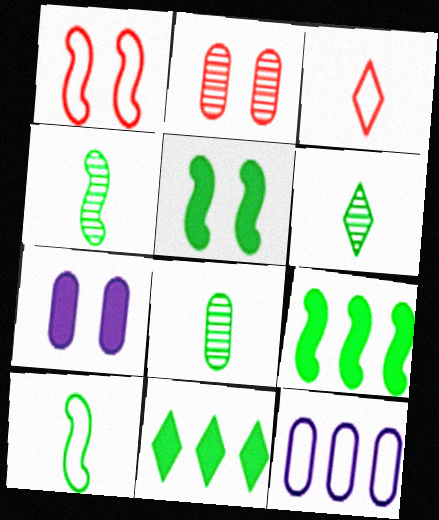[[4, 6, 8]]